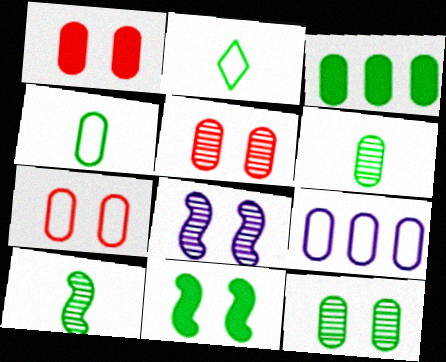[[1, 5, 7], 
[1, 6, 9], 
[3, 4, 12], 
[4, 7, 9]]